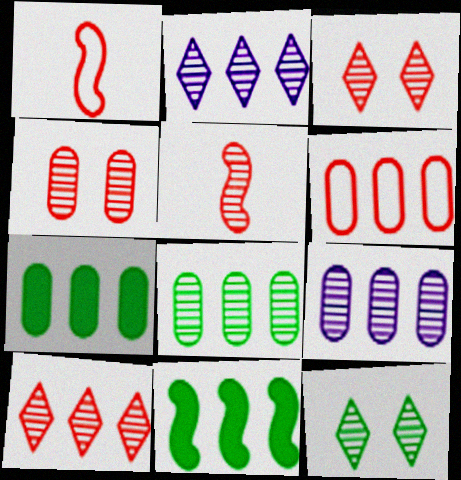[[2, 6, 11], 
[4, 5, 10], 
[5, 9, 12], 
[6, 7, 9]]